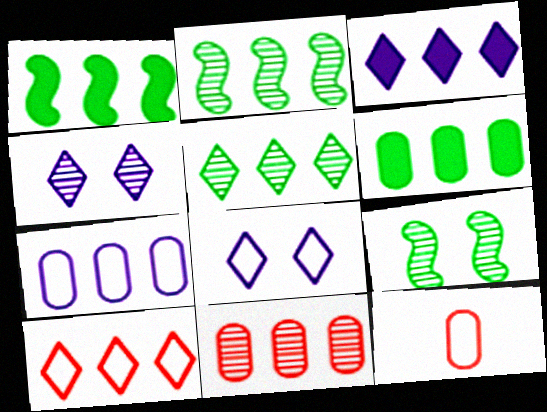[[1, 4, 12], 
[3, 5, 10], 
[3, 9, 12], 
[6, 7, 11]]